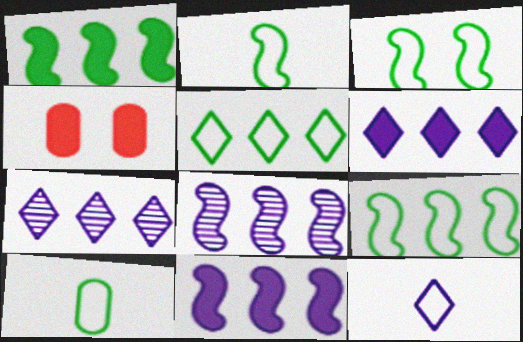[[2, 3, 9], 
[2, 4, 7], 
[3, 5, 10]]